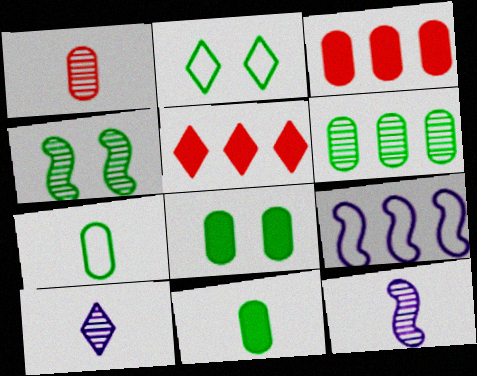[[2, 3, 12], 
[2, 4, 8], 
[2, 5, 10], 
[5, 6, 9], 
[6, 7, 8]]